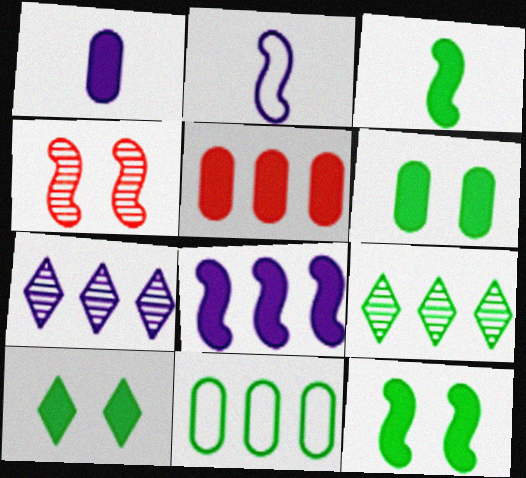[[1, 5, 6], 
[6, 10, 12]]